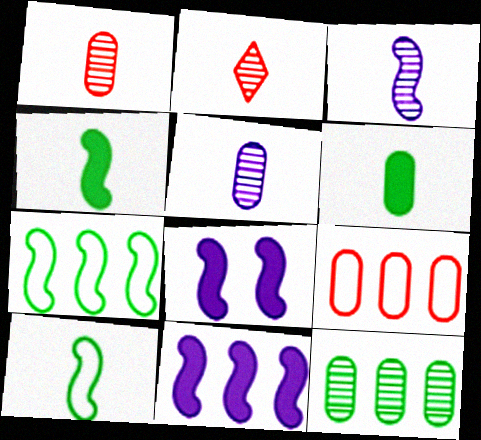[]